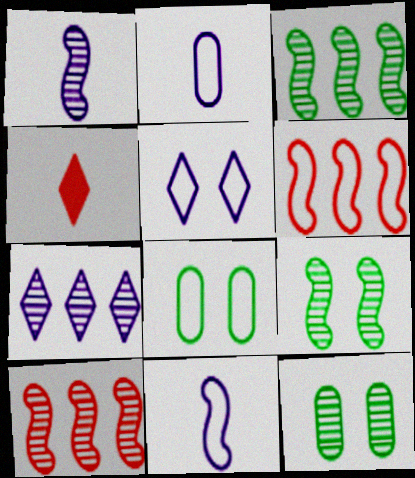[[1, 9, 10]]